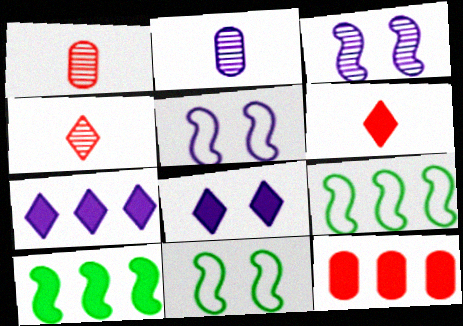[[1, 7, 11], 
[1, 8, 9], 
[2, 5, 7], 
[7, 10, 12]]